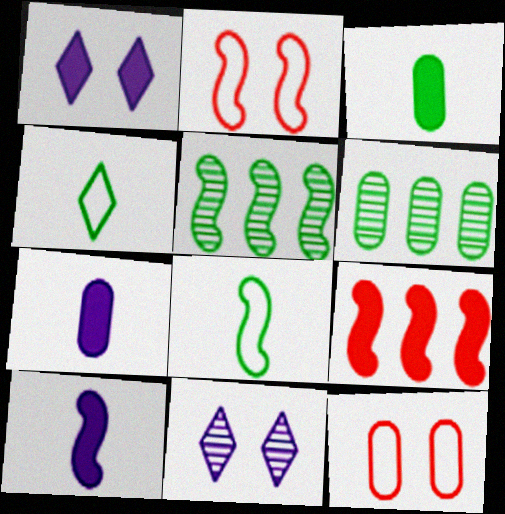[[1, 3, 9], 
[2, 5, 10], 
[6, 7, 12]]